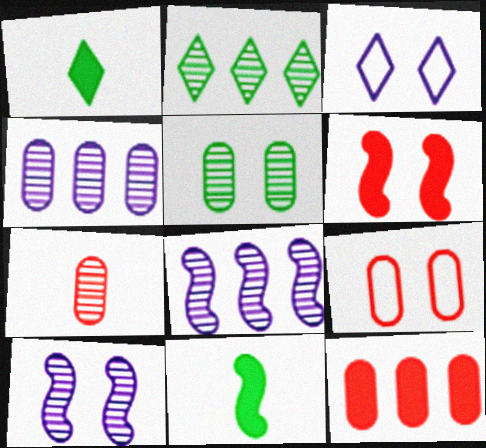[[1, 8, 9], 
[2, 7, 10], 
[3, 5, 6], 
[4, 5, 7], 
[7, 9, 12]]